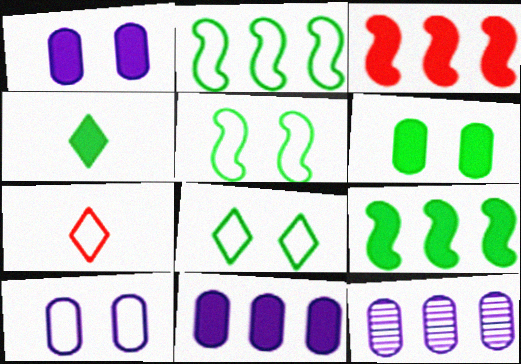[[1, 3, 4], 
[2, 7, 10], 
[4, 6, 9]]